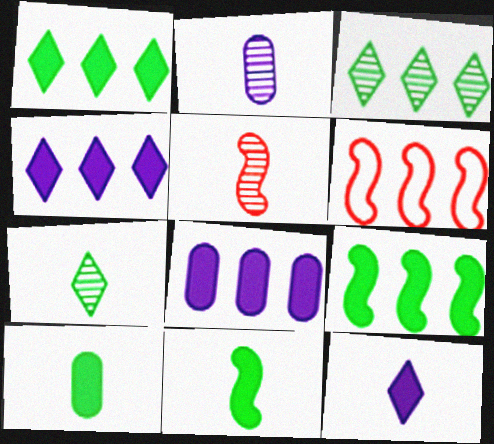[[2, 5, 7], 
[3, 6, 8]]